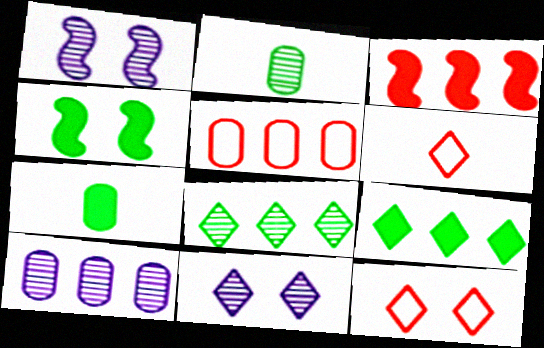[[4, 6, 10], 
[4, 7, 9], 
[6, 9, 11]]